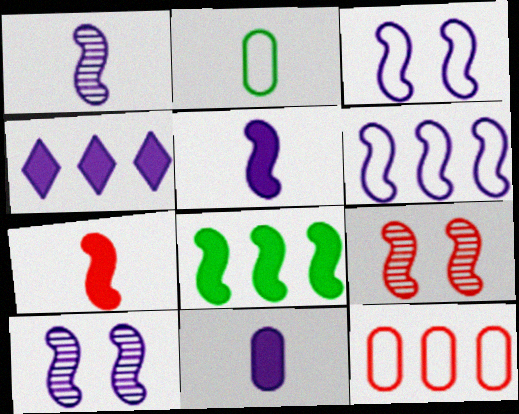[[2, 4, 9], 
[5, 6, 10]]